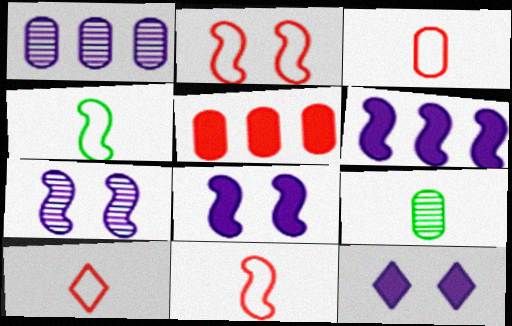[[3, 10, 11]]